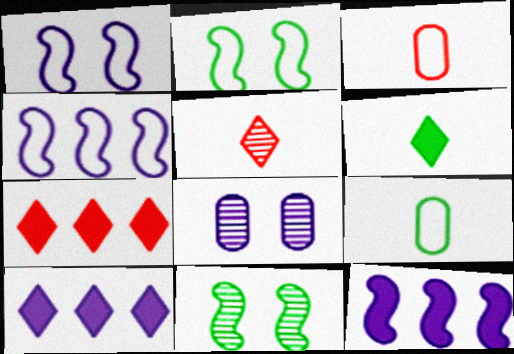[[3, 10, 11]]